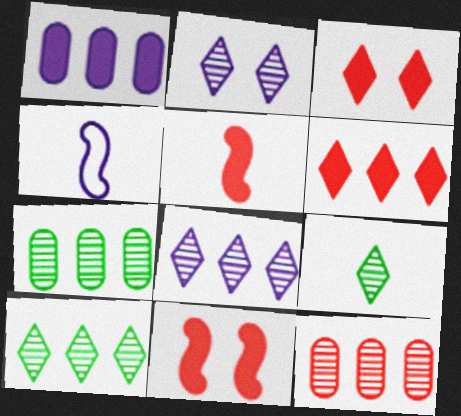[[1, 2, 4], 
[3, 4, 7]]